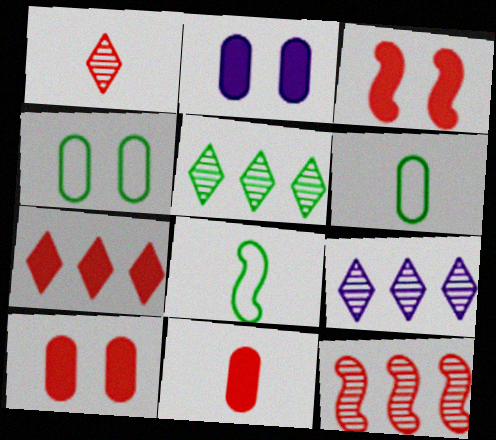[[3, 6, 9], 
[3, 7, 11], 
[8, 9, 10]]